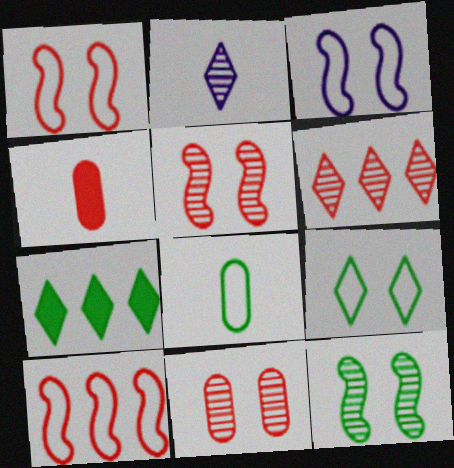[[1, 4, 6], 
[7, 8, 12]]